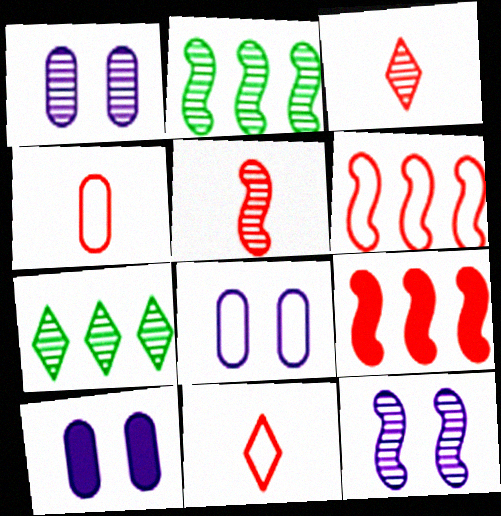[[1, 2, 3], 
[1, 5, 7], 
[1, 8, 10], 
[2, 5, 12], 
[2, 10, 11]]